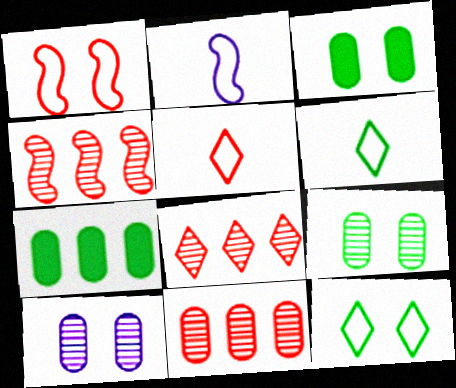[[2, 3, 8], 
[4, 8, 11]]